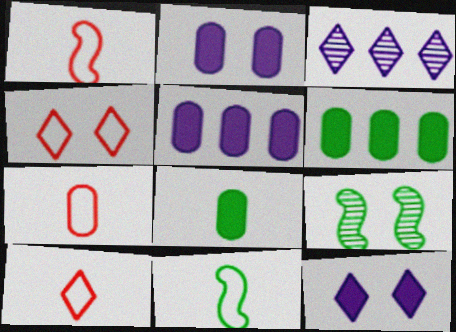[[1, 7, 10], 
[2, 4, 9], 
[5, 9, 10]]